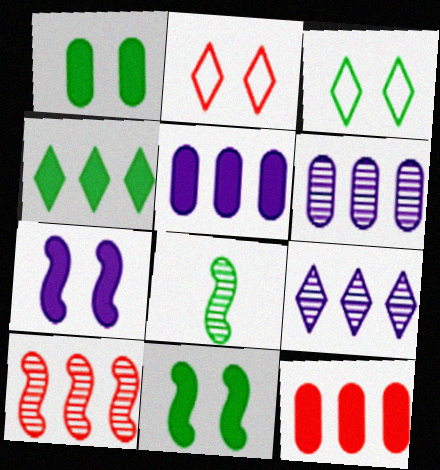[[2, 5, 8]]